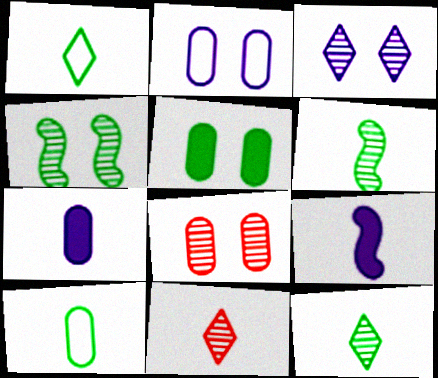[[2, 5, 8], 
[3, 4, 8], 
[9, 10, 11]]